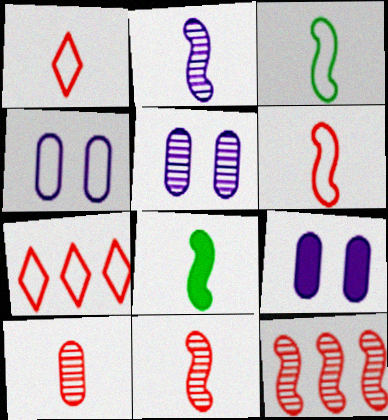[[2, 6, 8], 
[3, 4, 7], 
[4, 5, 9], 
[5, 7, 8]]